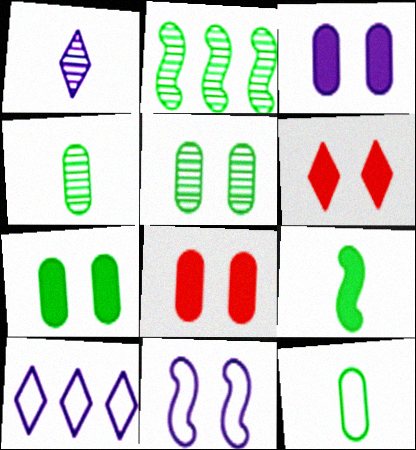[[3, 7, 8], 
[5, 6, 11]]